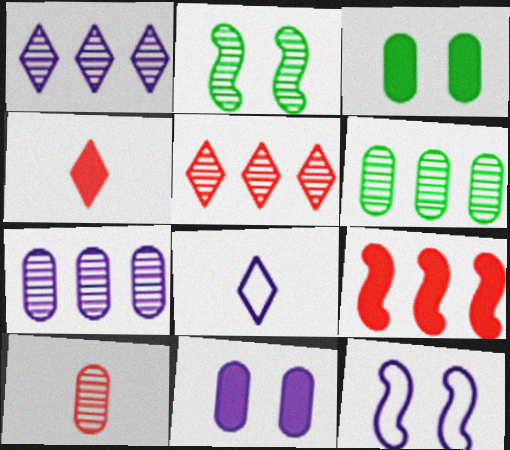[[1, 2, 10], 
[4, 6, 12]]